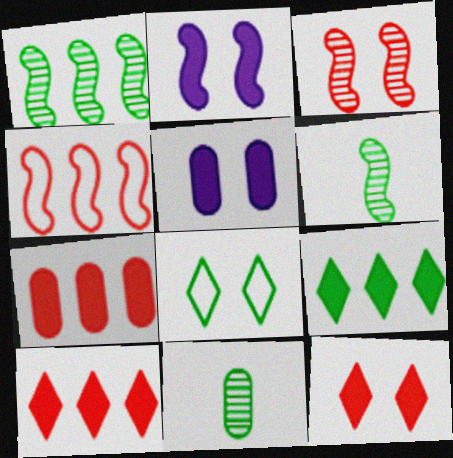[[2, 4, 6], 
[3, 5, 8]]